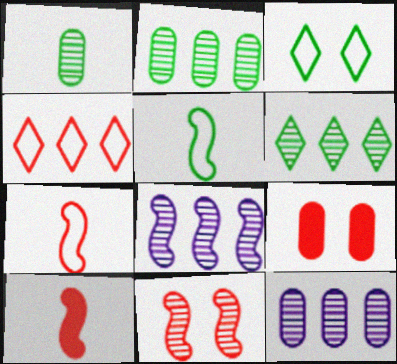[[3, 10, 12]]